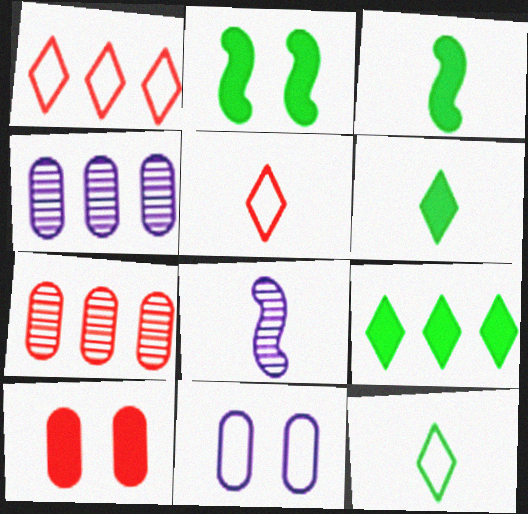[[2, 4, 5]]